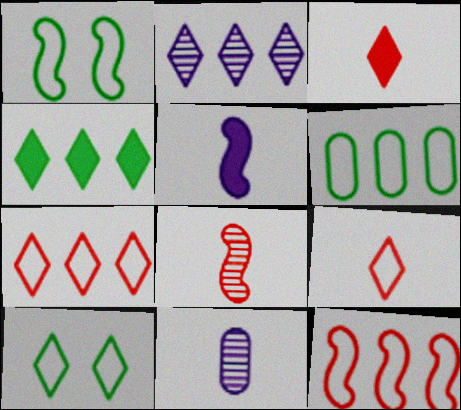[[2, 3, 10], 
[2, 4, 7]]